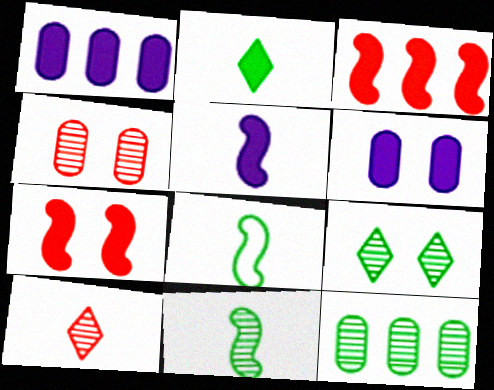[[1, 2, 7], 
[2, 3, 6], 
[9, 11, 12]]